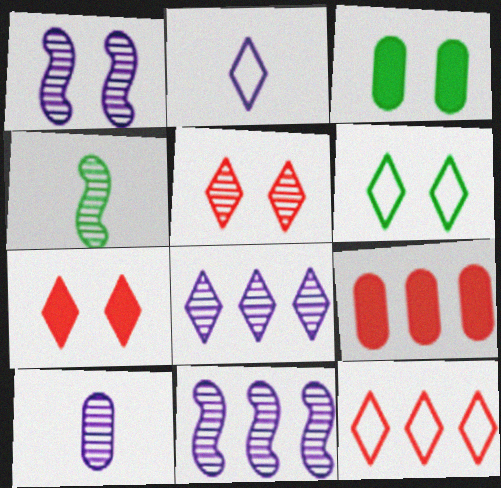[[1, 8, 10], 
[2, 6, 12]]